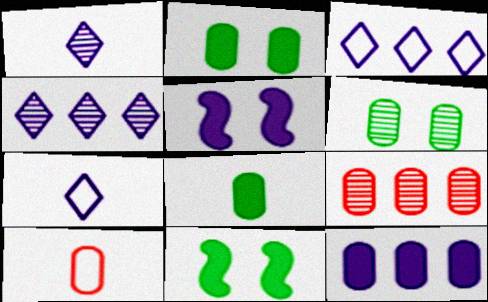[[4, 10, 11], 
[6, 10, 12], 
[7, 9, 11]]